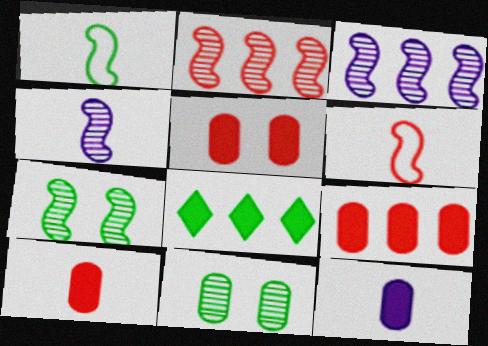[[1, 8, 11], 
[2, 4, 7], 
[5, 9, 10]]